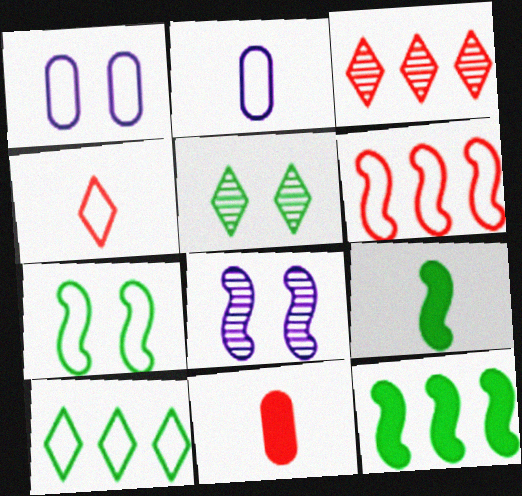[[1, 3, 9], 
[6, 8, 9], 
[8, 10, 11]]